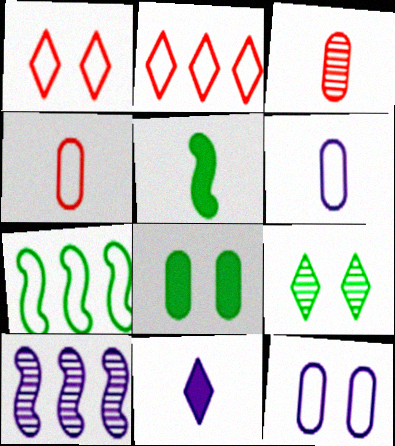[[1, 6, 7], 
[2, 9, 11], 
[3, 9, 10], 
[10, 11, 12]]